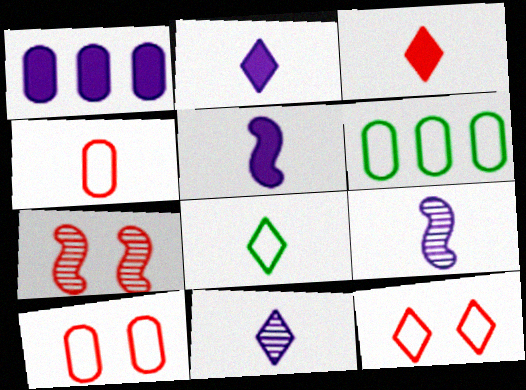[[1, 7, 8], 
[2, 6, 7], 
[3, 8, 11]]